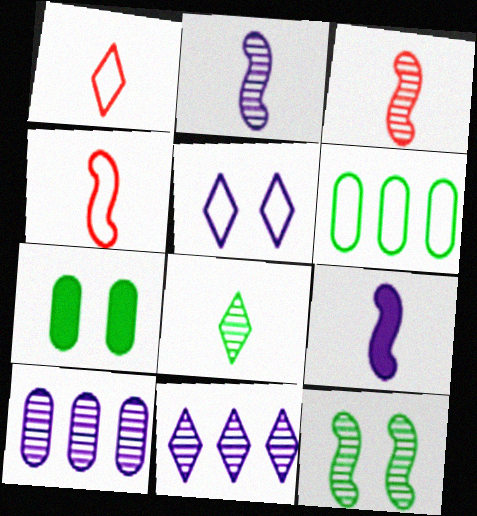[[4, 5, 6], 
[4, 7, 11], 
[5, 9, 10]]